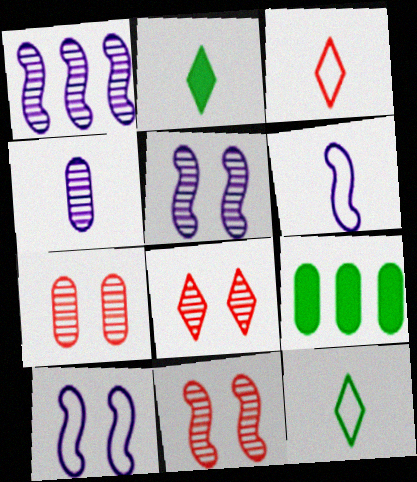[[3, 5, 9], 
[6, 8, 9], 
[7, 8, 11]]